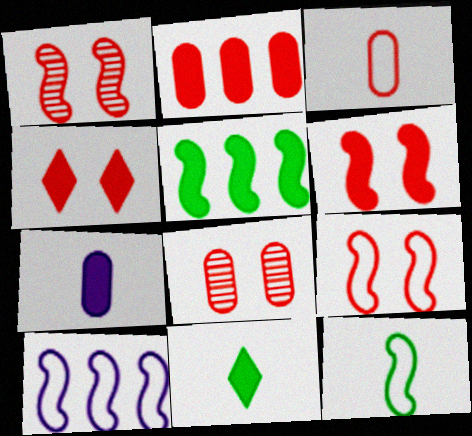[[1, 6, 9], 
[2, 3, 8], 
[4, 5, 7], 
[4, 8, 9], 
[8, 10, 11], 
[9, 10, 12]]